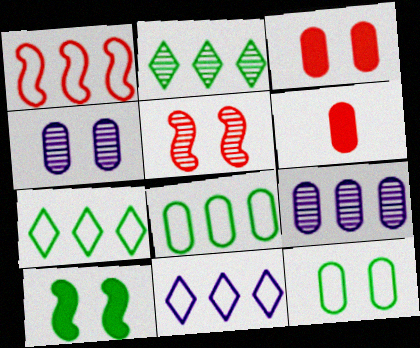[[1, 8, 11], 
[3, 4, 12], 
[4, 6, 8], 
[6, 9, 12]]